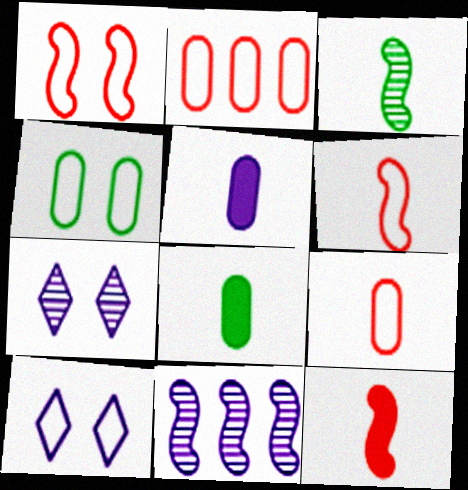[[1, 4, 10], 
[5, 10, 11]]